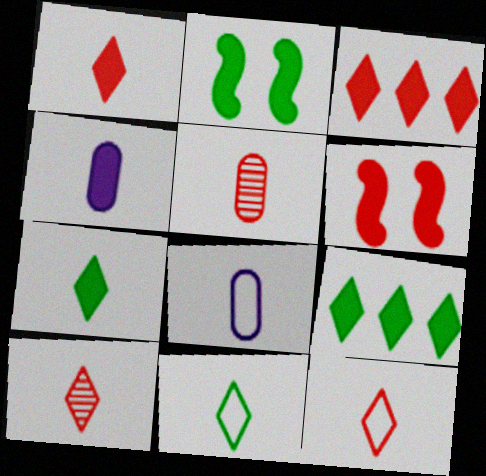[[1, 10, 12], 
[2, 3, 4], 
[4, 6, 9]]